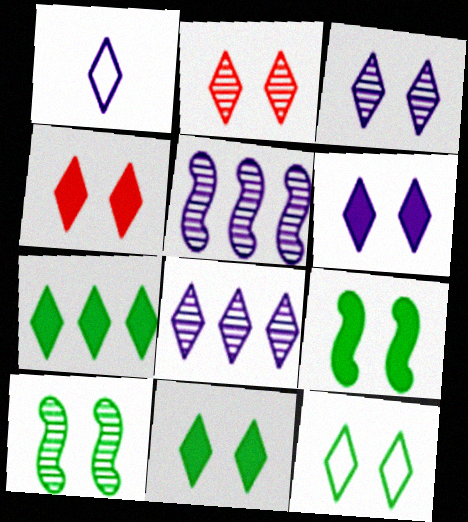[[1, 2, 7], 
[1, 6, 8], 
[2, 6, 12], 
[3, 4, 12], 
[4, 6, 11]]